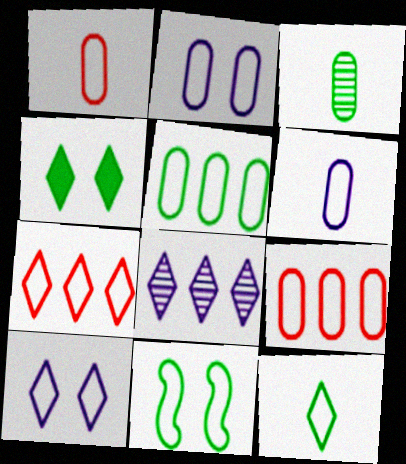[[1, 2, 5], 
[5, 11, 12], 
[6, 7, 11], 
[7, 10, 12]]